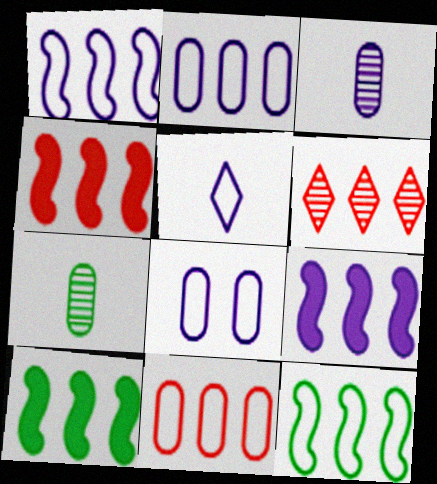[[1, 5, 8], 
[2, 6, 10], 
[4, 6, 11], 
[4, 9, 10]]